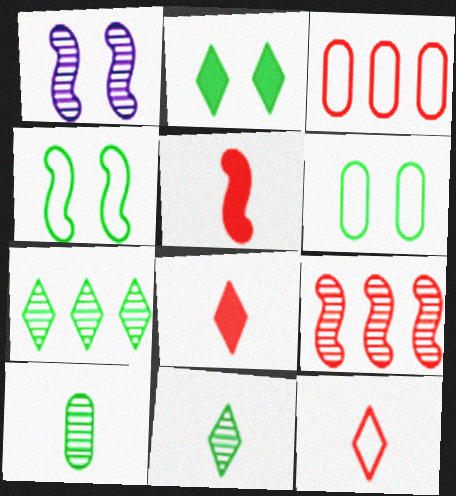[]